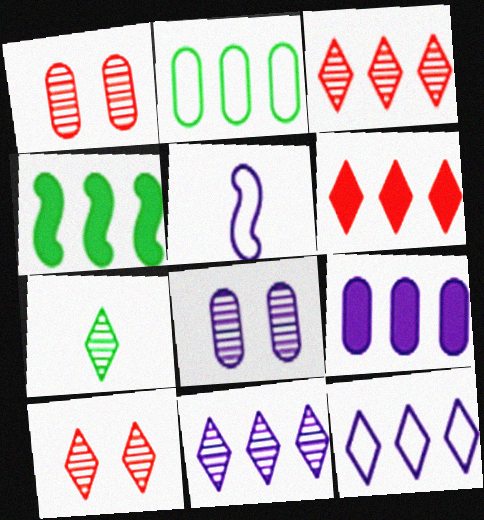[[4, 6, 9], 
[7, 10, 11]]